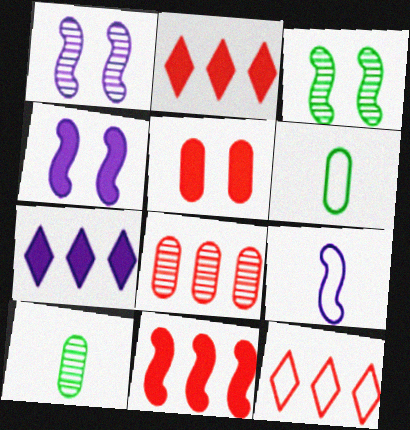[[1, 2, 6], 
[3, 9, 11], 
[4, 10, 12], 
[8, 11, 12]]